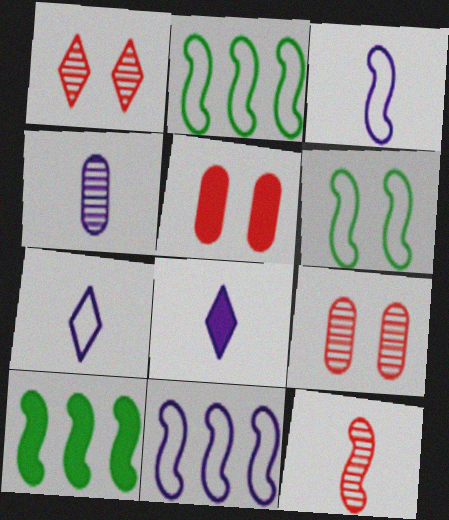[[2, 8, 9], 
[3, 4, 8], 
[5, 8, 10], 
[7, 9, 10]]